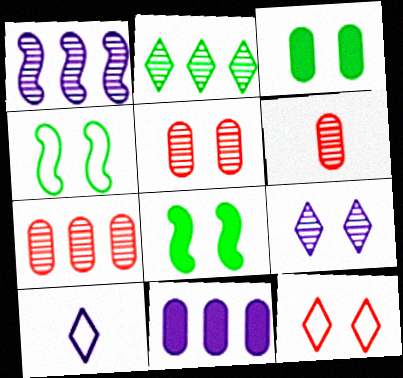[[1, 2, 7], 
[5, 6, 7], 
[7, 8, 10]]